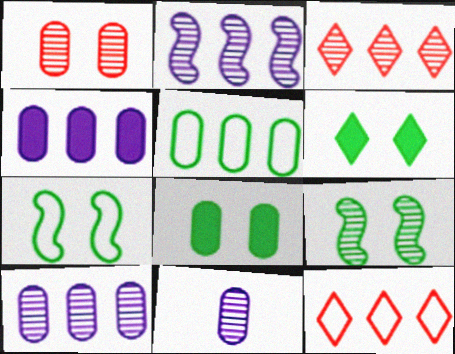[[3, 9, 11]]